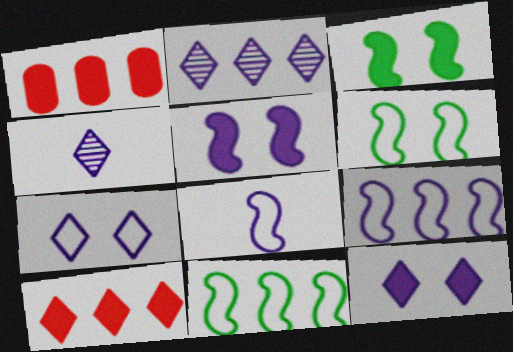[[1, 2, 11], 
[1, 4, 6]]